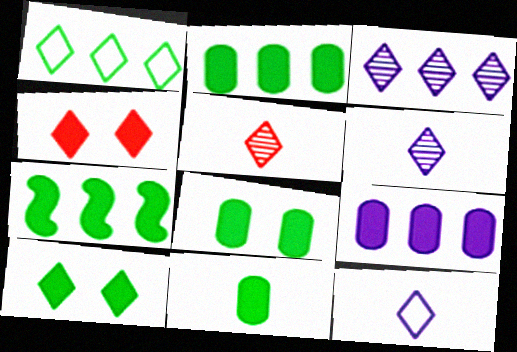[[1, 4, 6], 
[2, 8, 11], 
[7, 10, 11]]